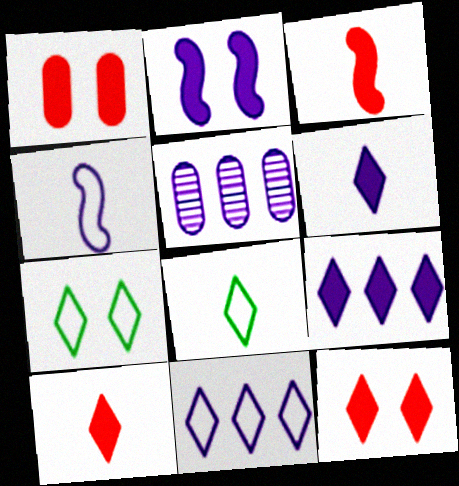[[3, 5, 7]]